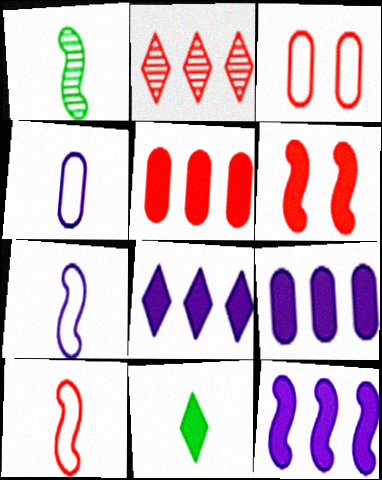[[1, 3, 8], 
[6, 9, 11], 
[8, 9, 12]]